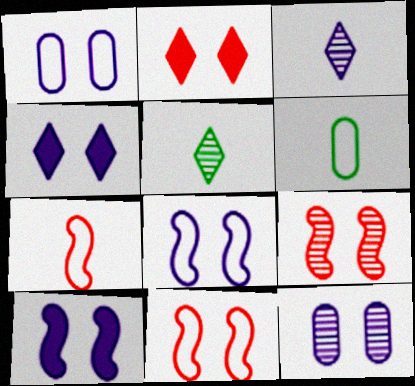[[4, 8, 12]]